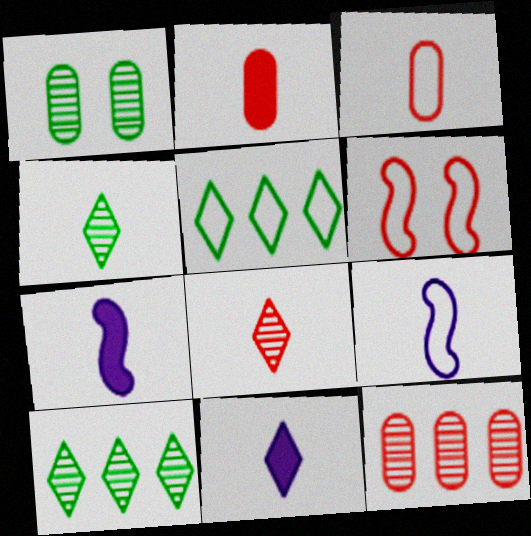[[2, 4, 9], 
[3, 4, 7]]